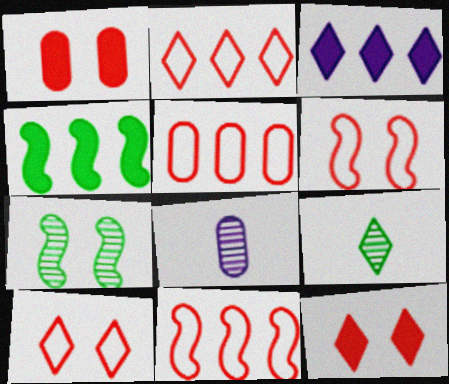[[2, 5, 11], 
[3, 9, 10], 
[4, 8, 10]]